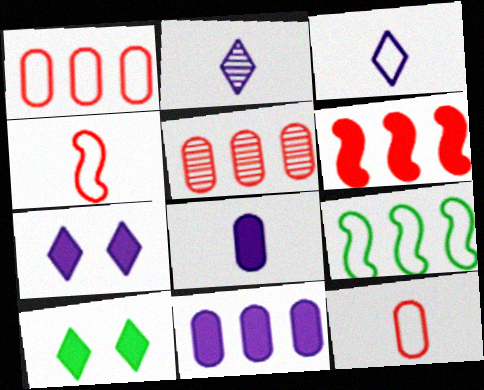[[6, 8, 10]]